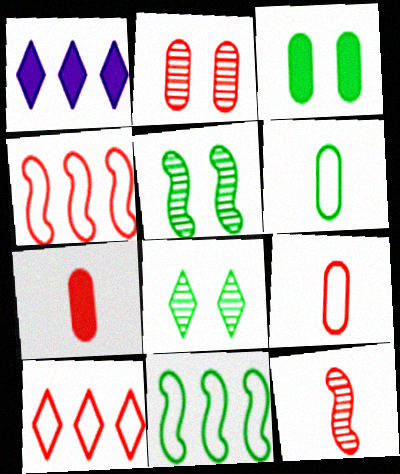[[1, 5, 9]]